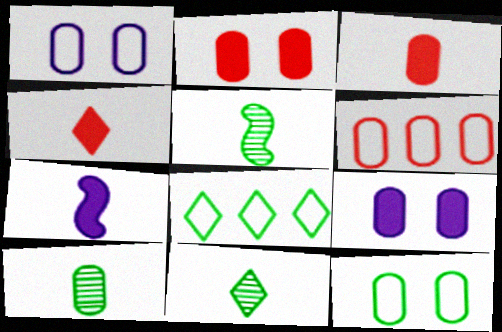[[5, 10, 11], 
[6, 9, 10]]